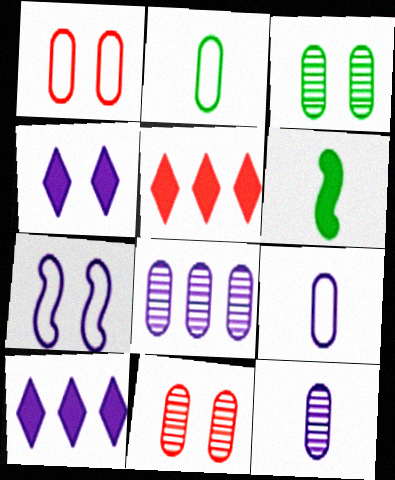[[7, 10, 12]]